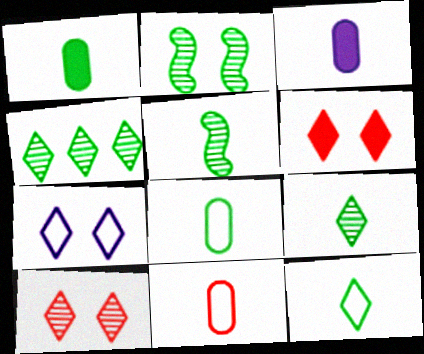[[1, 5, 12]]